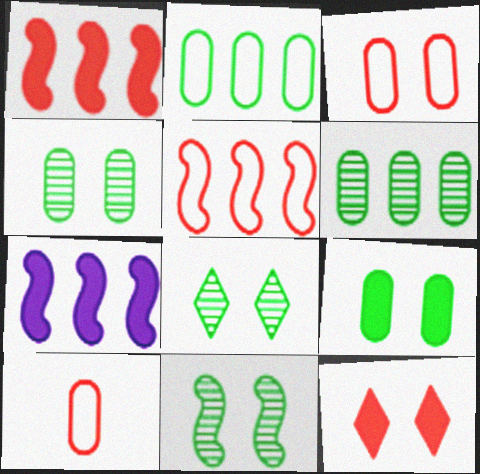[[4, 8, 11], 
[7, 8, 10]]